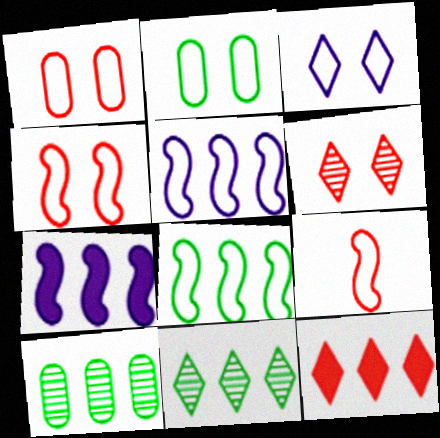[[2, 3, 4], 
[5, 10, 12]]